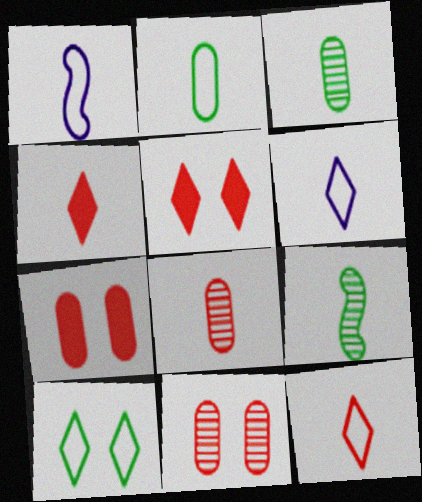[[1, 2, 12], 
[1, 3, 4]]